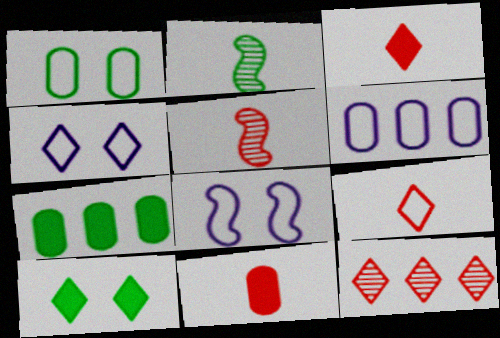[[4, 5, 7], 
[5, 6, 10], 
[5, 9, 11]]